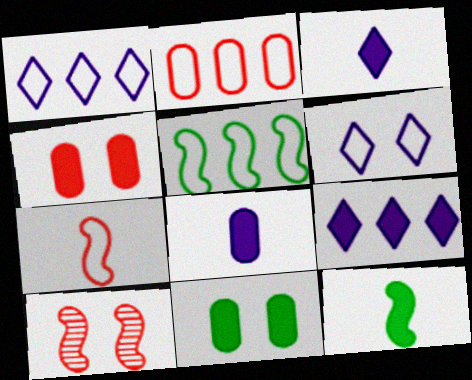[[1, 2, 5], 
[4, 9, 12], 
[6, 10, 11]]